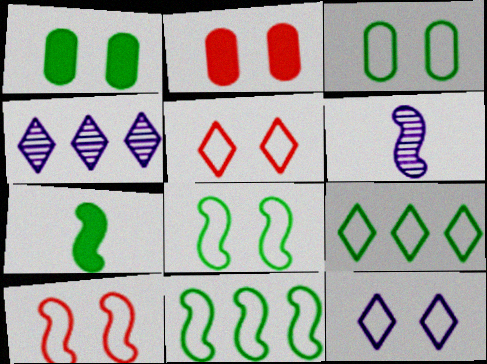[[2, 6, 9], 
[3, 10, 12]]